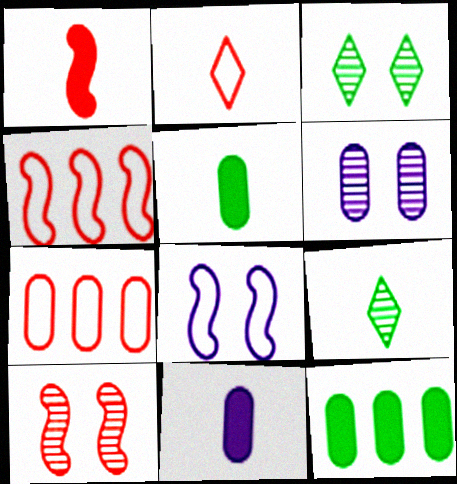[[1, 4, 10], 
[3, 4, 11], 
[3, 6, 10], 
[5, 6, 7]]